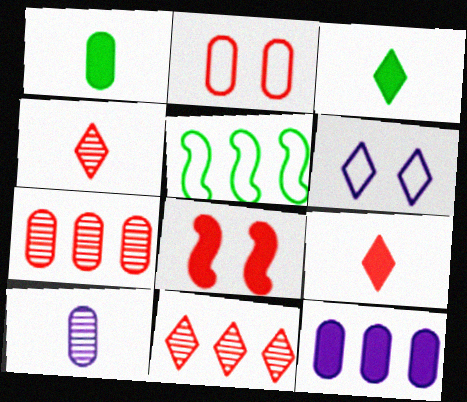[[3, 6, 11], 
[3, 8, 12], 
[5, 11, 12]]